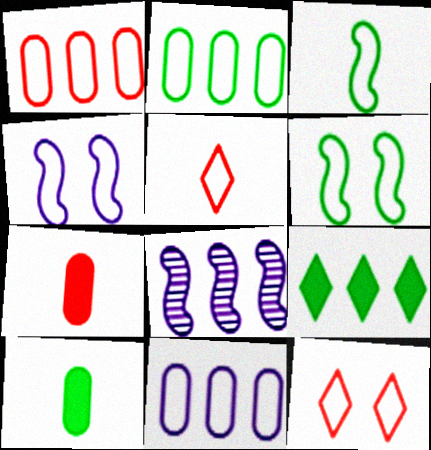[[1, 2, 11], 
[1, 8, 9], 
[2, 4, 5], 
[3, 11, 12], 
[5, 6, 11], 
[8, 10, 12]]